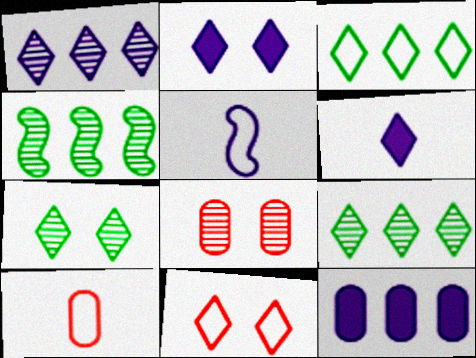[[2, 4, 10], 
[2, 7, 11], 
[6, 9, 11]]